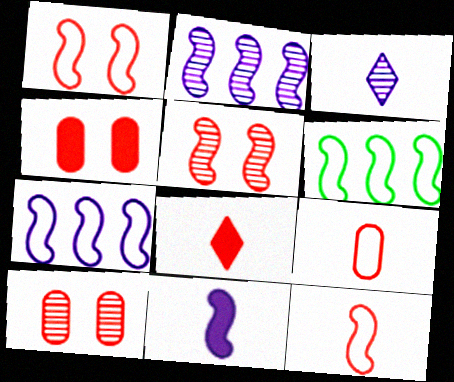[[3, 4, 6], 
[5, 6, 11]]